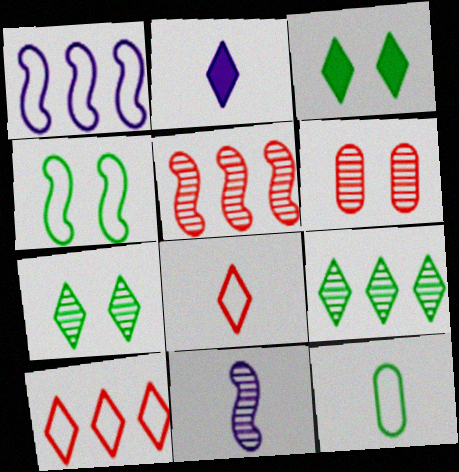[[2, 7, 10], 
[6, 9, 11]]